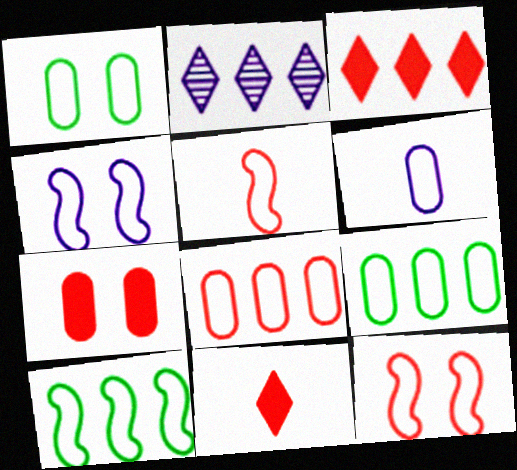[[1, 6, 8], 
[4, 5, 10]]